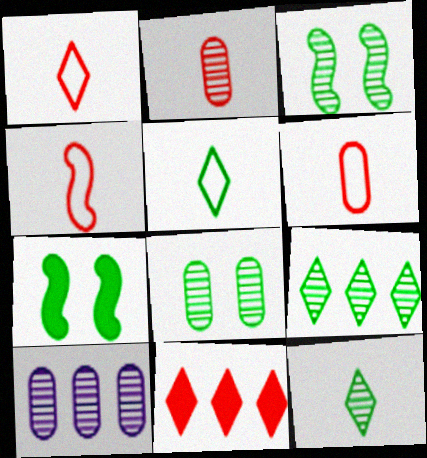[[1, 4, 6], 
[1, 7, 10], 
[2, 8, 10]]